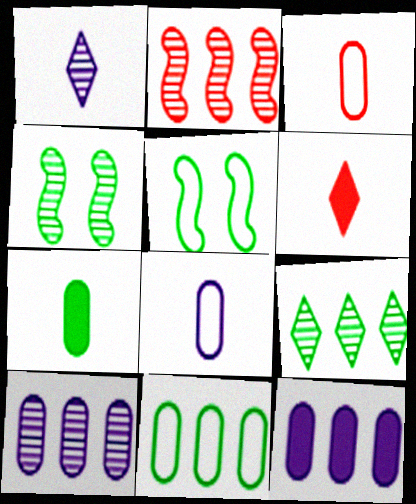[[2, 9, 10], 
[5, 6, 10], 
[5, 7, 9]]